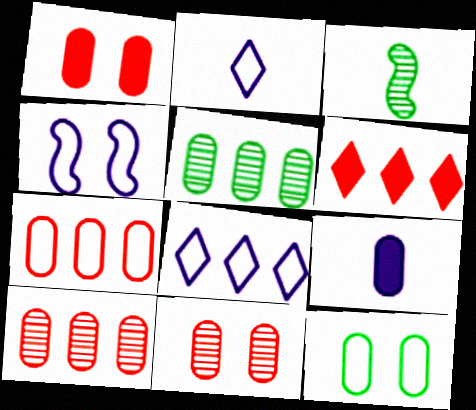[[1, 3, 8], 
[9, 10, 12]]